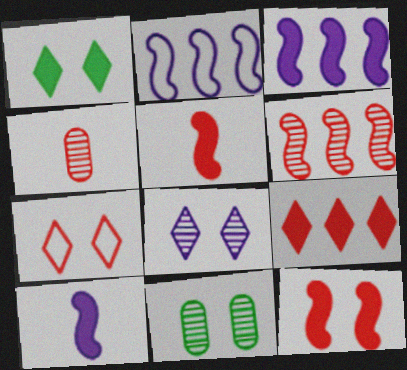[[1, 2, 4], 
[1, 7, 8]]